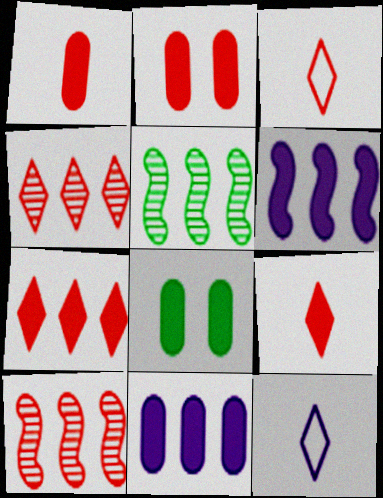[[1, 8, 11], 
[2, 3, 10], 
[2, 5, 12], 
[6, 8, 9], 
[8, 10, 12]]